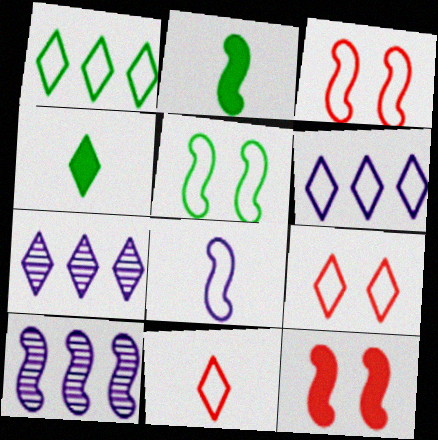[[2, 3, 10], 
[4, 7, 9]]